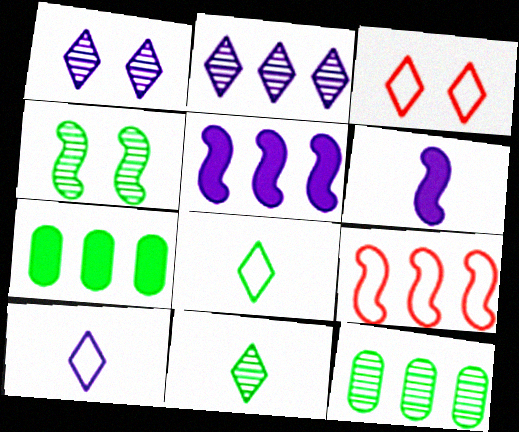[[2, 7, 9], 
[3, 6, 12], 
[4, 6, 9], 
[4, 7, 8], 
[4, 11, 12]]